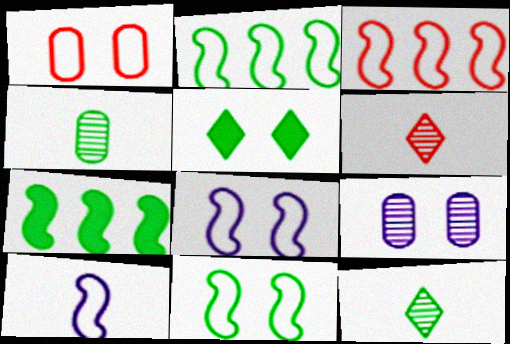[[2, 4, 5], 
[3, 10, 11]]